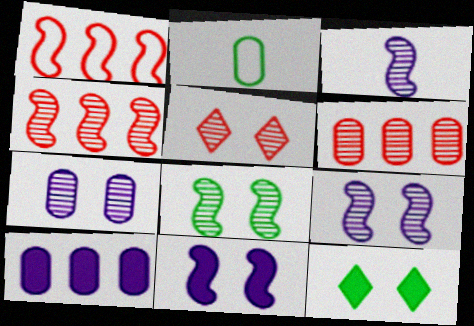[[3, 4, 8], 
[5, 7, 8]]